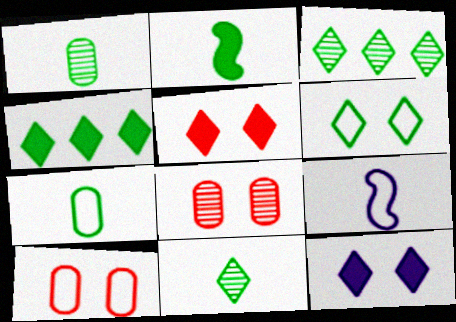[[2, 7, 11], 
[4, 6, 11], 
[4, 8, 9]]